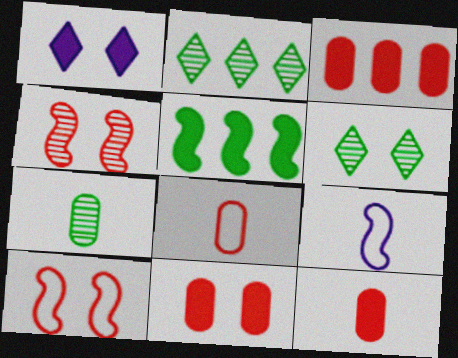[[1, 5, 12], 
[2, 9, 11], 
[3, 6, 9], 
[3, 11, 12], 
[4, 5, 9]]